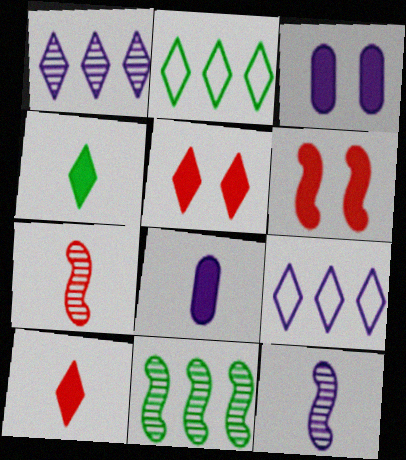[[2, 3, 7], 
[3, 9, 12]]